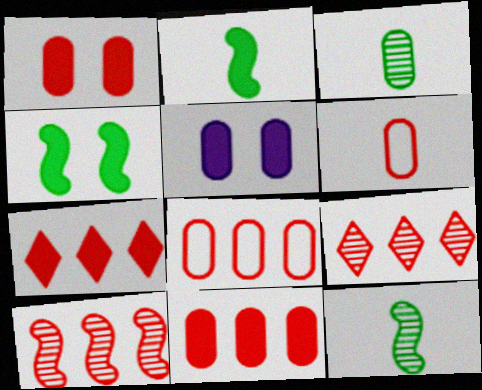[[2, 5, 7], 
[3, 5, 8], 
[7, 8, 10]]